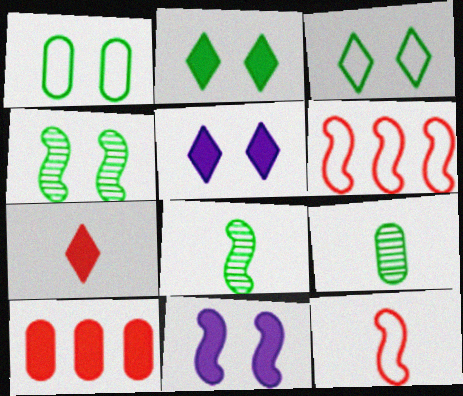[[1, 2, 4], 
[5, 6, 9], 
[6, 8, 11]]